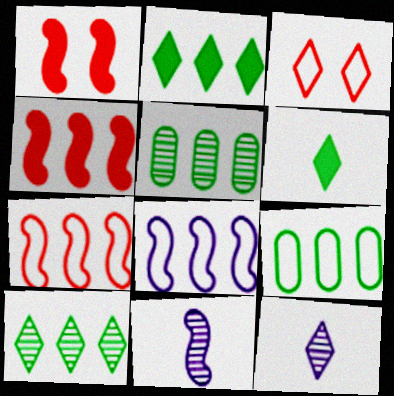[[1, 9, 12], 
[2, 3, 12]]